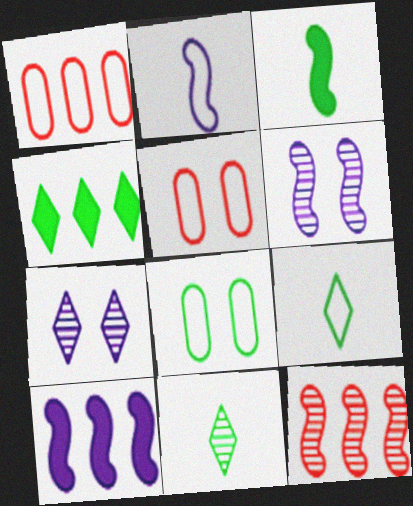[[1, 3, 7], 
[2, 6, 10], 
[5, 10, 11]]